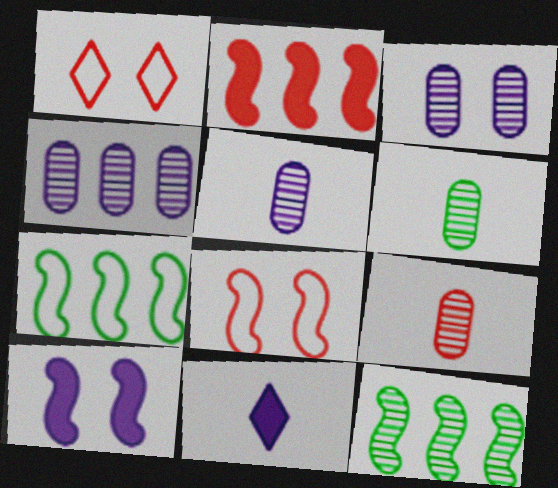[[1, 2, 9], 
[3, 4, 5], 
[5, 6, 9]]